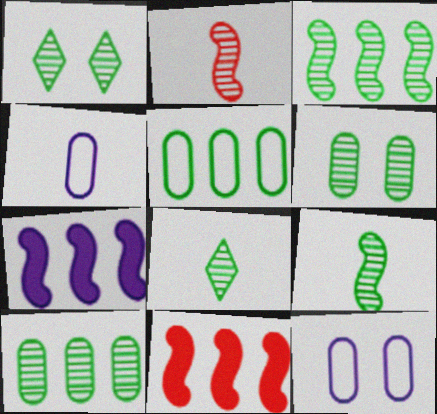[[1, 4, 11], 
[1, 9, 10], 
[3, 6, 8], 
[8, 11, 12]]